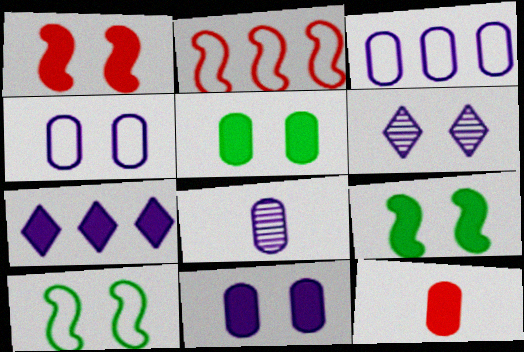[[3, 8, 11], 
[7, 9, 12]]